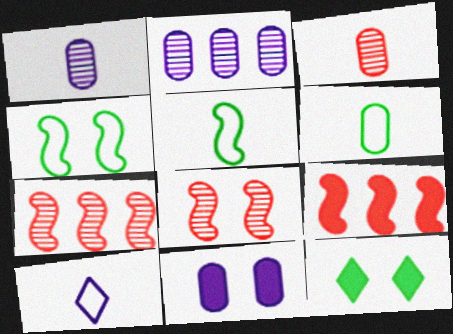[]